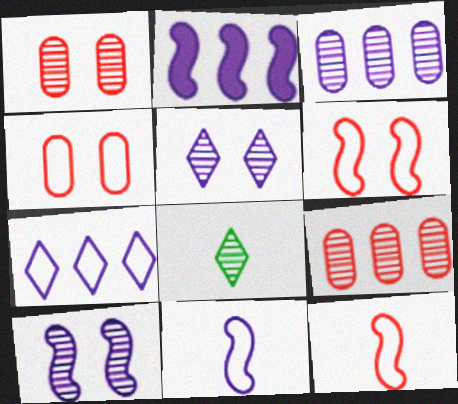[[2, 3, 7], 
[2, 4, 8], 
[2, 10, 11], 
[8, 9, 10]]